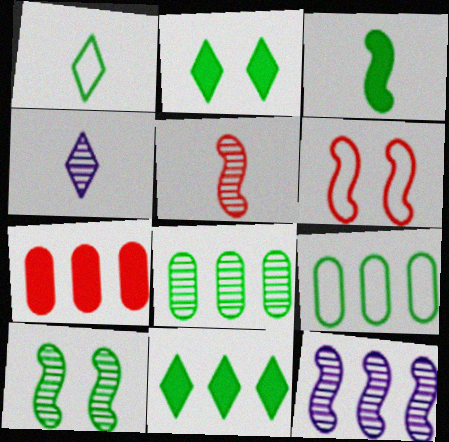[[3, 6, 12], 
[5, 10, 12]]